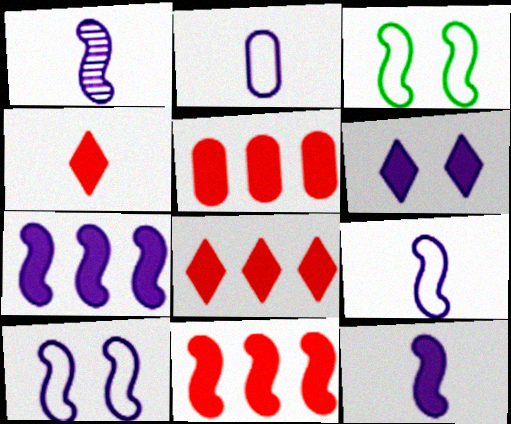[[1, 3, 11], 
[1, 7, 10], 
[1, 9, 12], 
[5, 8, 11]]